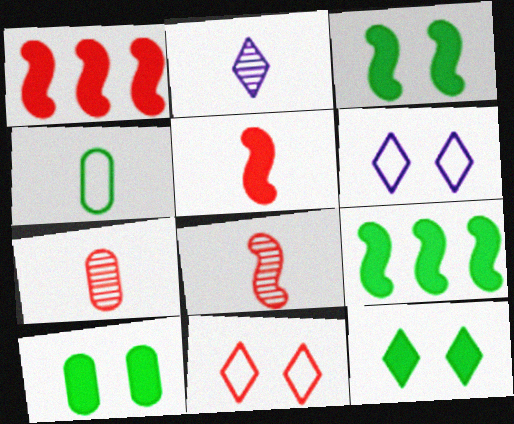[[1, 7, 11], 
[2, 4, 5], 
[3, 10, 12], 
[6, 7, 9]]